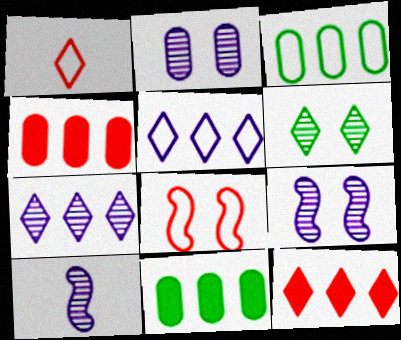[[1, 9, 11], 
[2, 7, 10]]